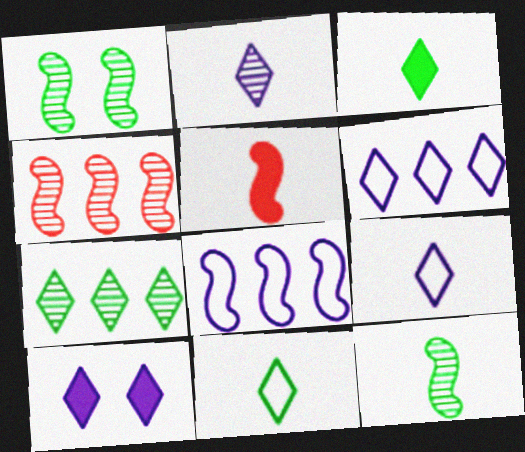[[1, 5, 8], 
[2, 6, 10]]